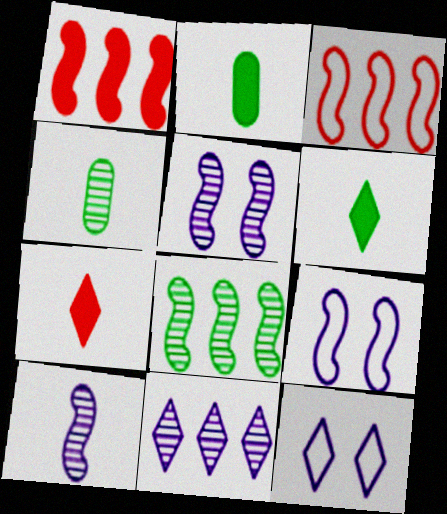[[1, 4, 12]]